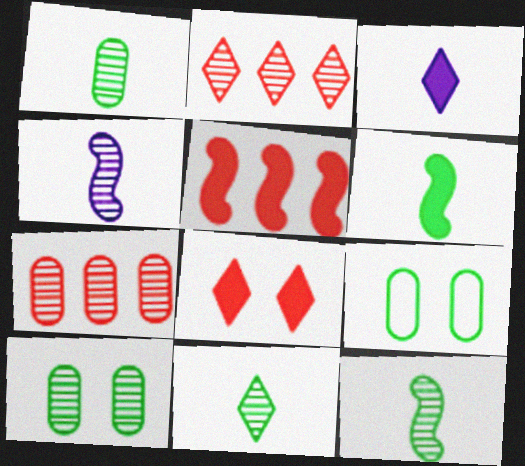[[1, 11, 12], 
[2, 4, 10]]